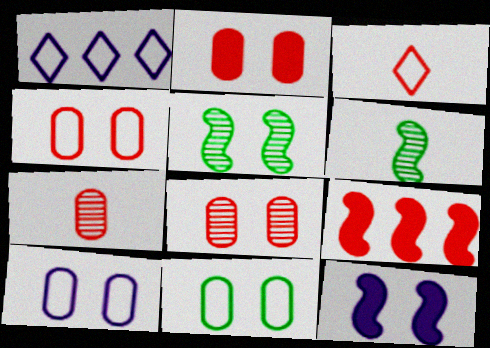[[1, 2, 6], 
[2, 4, 8], 
[3, 8, 9], 
[4, 10, 11]]